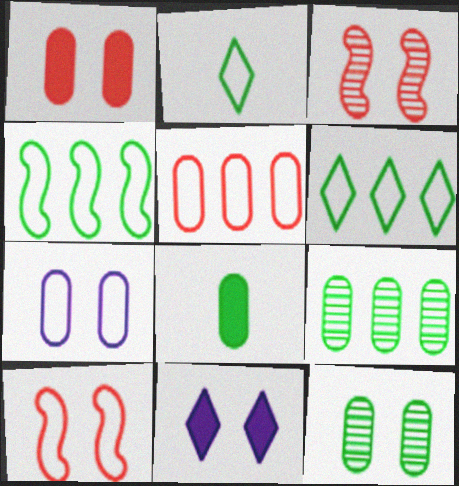[[1, 7, 12], 
[10, 11, 12]]